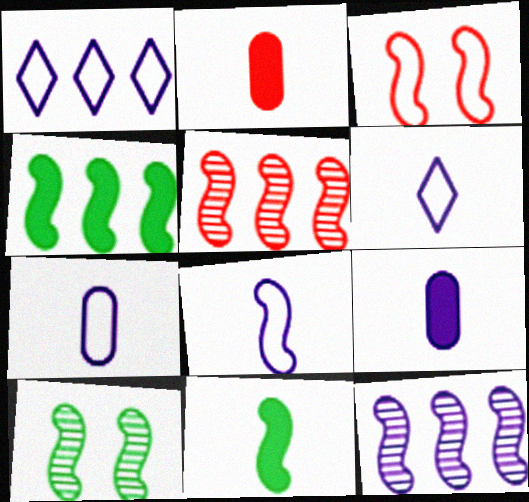[[1, 2, 10], 
[3, 11, 12], 
[6, 7, 8]]